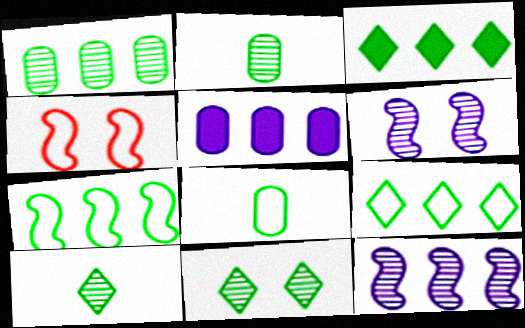[[1, 3, 7], 
[4, 5, 10]]